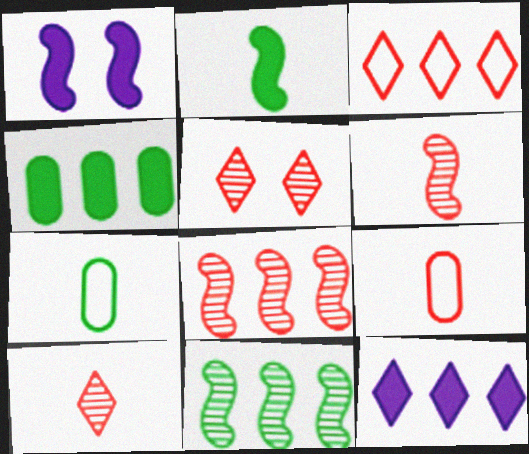[]